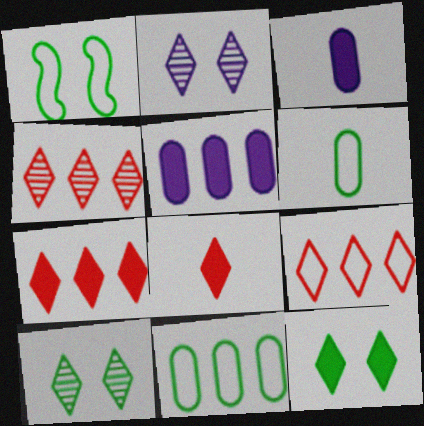[[1, 3, 4], 
[4, 7, 9]]